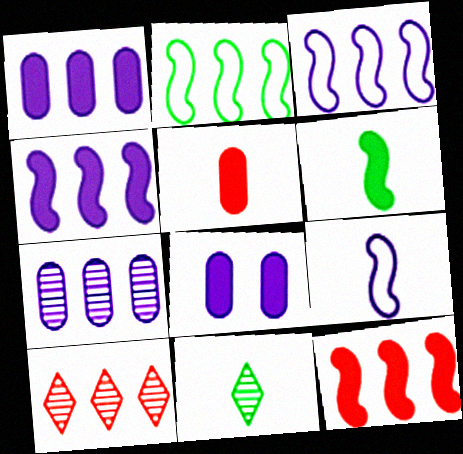[[1, 2, 10], 
[5, 9, 11]]